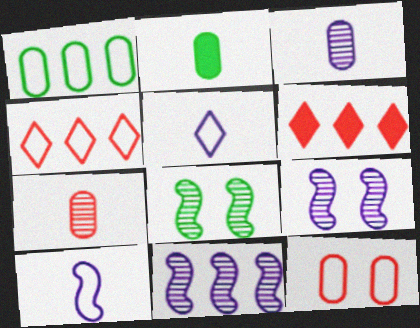[[1, 6, 11], 
[2, 4, 9]]